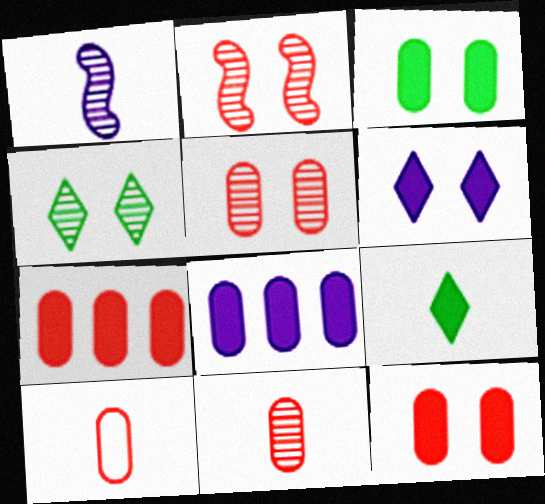[[1, 9, 10], 
[5, 7, 10]]